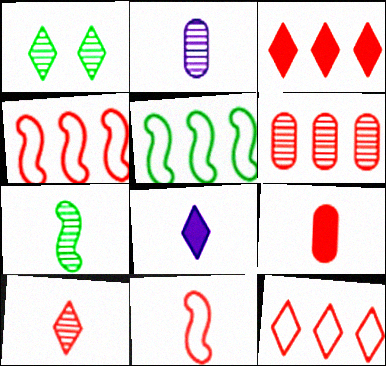[[1, 8, 12], 
[2, 7, 10], 
[3, 4, 6], 
[9, 10, 11]]